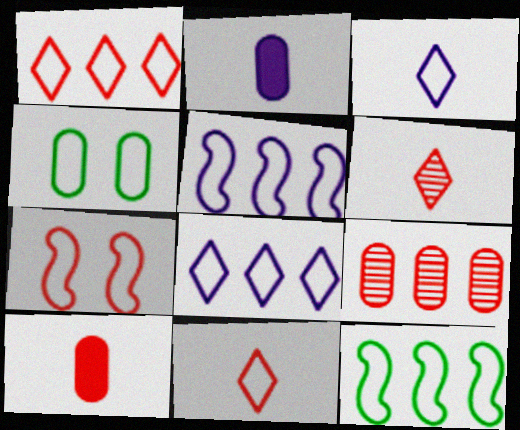[[2, 4, 9], 
[4, 5, 11]]